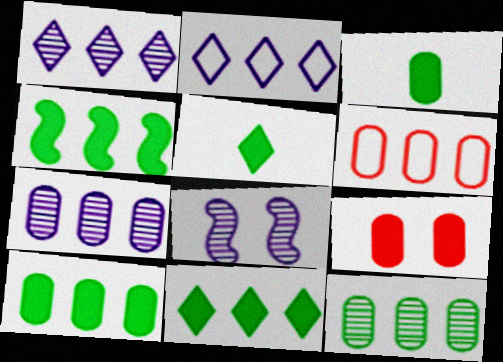[[1, 4, 6], 
[4, 10, 11], 
[5, 6, 8], 
[6, 7, 10]]